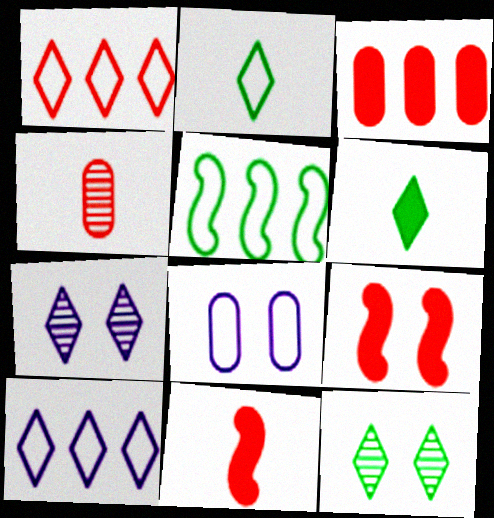[[1, 4, 9], 
[1, 6, 7], 
[8, 9, 12]]